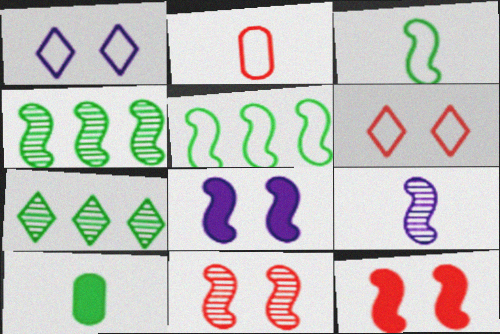[[1, 2, 5], 
[2, 7, 8], 
[4, 9, 11], 
[5, 9, 12]]